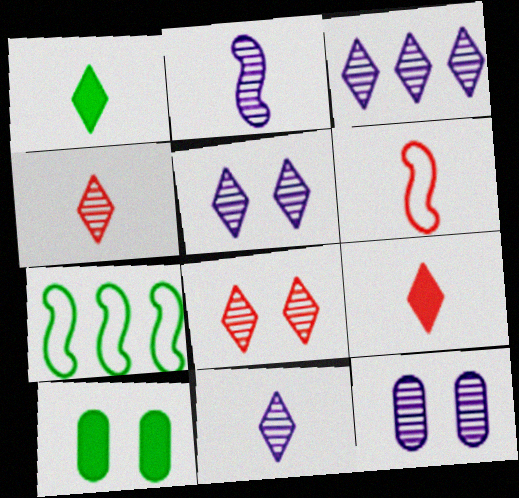[[2, 3, 12], 
[3, 5, 11], 
[3, 6, 10], 
[7, 9, 12]]